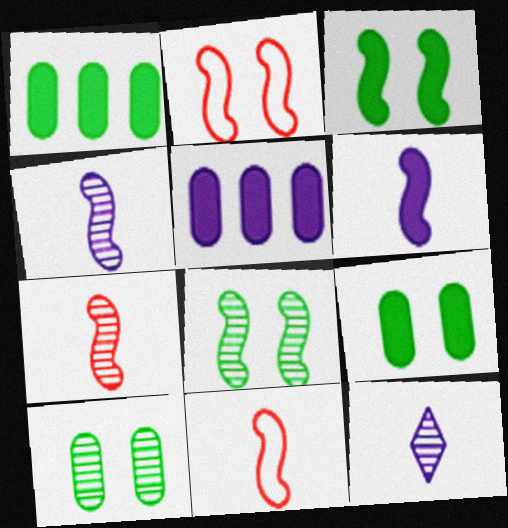[[1, 2, 12]]